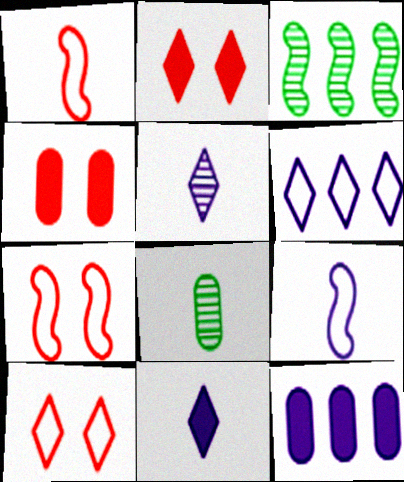[[1, 8, 11]]